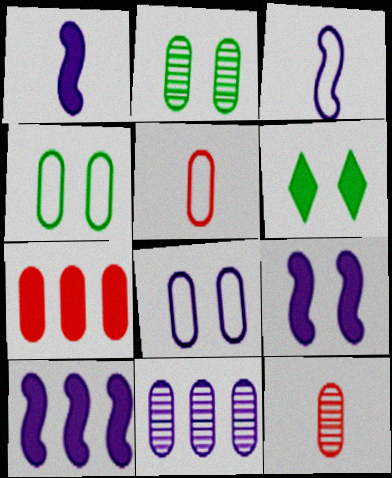[[1, 6, 7], 
[1, 9, 10], 
[2, 11, 12]]